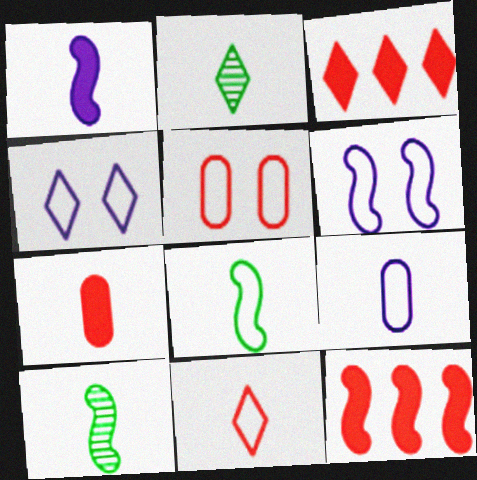[[2, 3, 4], 
[6, 10, 12], 
[8, 9, 11]]